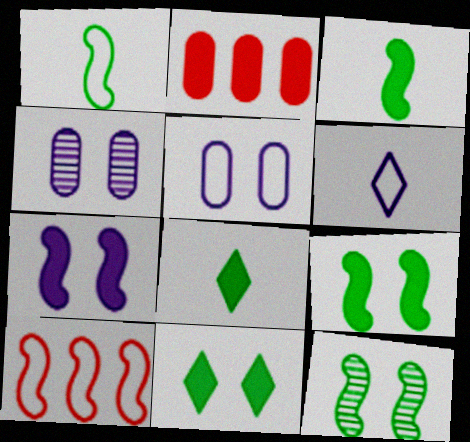[[2, 6, 12], 
[2, 7, 8], 
[4, 8, 10]]